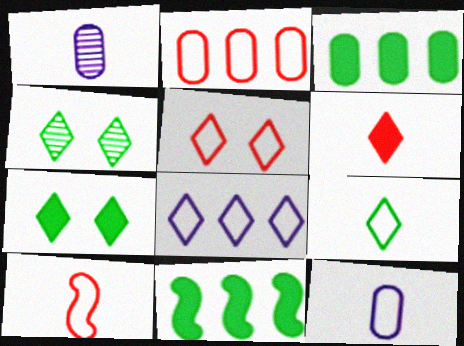[[1, 5, 11], 
[2, 5, 10], 
[4, 6, 8], 
[5, 8, 9], 
[9, 10, 12]]